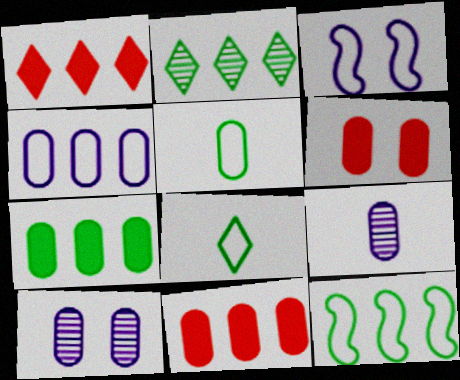[[2, 7, 12], 
[5, 10, 11]]